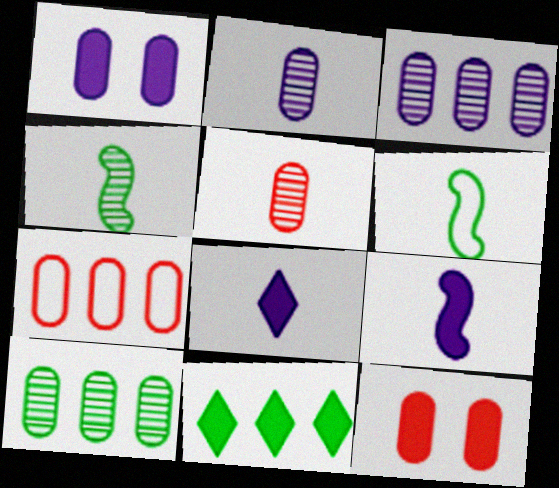[[5, 6, 8], 
[5, 7, 12], 
[9, 11, 12]]